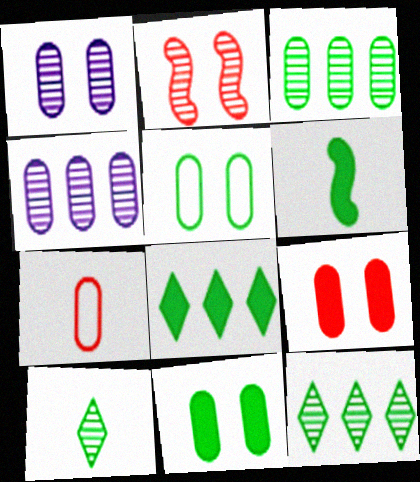[[1, 5, 9], 
[2, 4, 10], 
[4, 7, 11], 
[5, 6, 12], 
[6, 8, 11]]